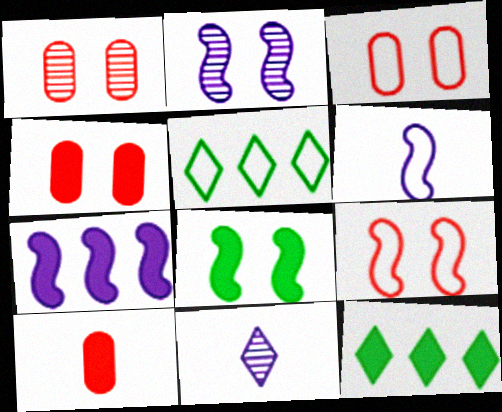[[1, 3, 4], 
[1, 6, 12], 
[2, 5, 10], 
[2, 6, 7], 
[2, 8, 9], 
[3, 5, 6]]